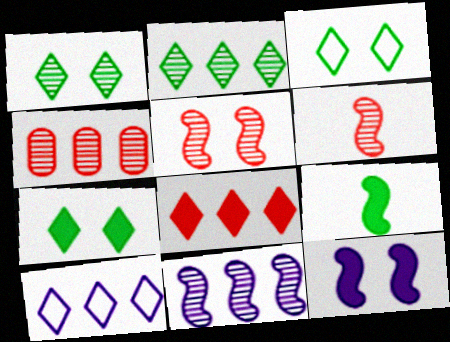[[1, 3, 7], 
[2, 4, 11], 
[2, 8, 10]]